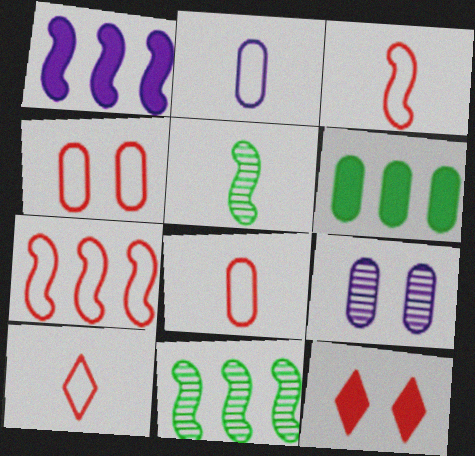[[1, 7, 11], 
[2, 11, 12], 
[3, 8, 10], 
[4, 7, 10], 
[6, 8, 9]]